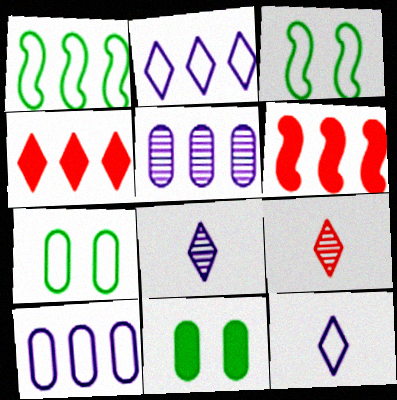[[1, 4, 5], 
[6, 7, 8]]